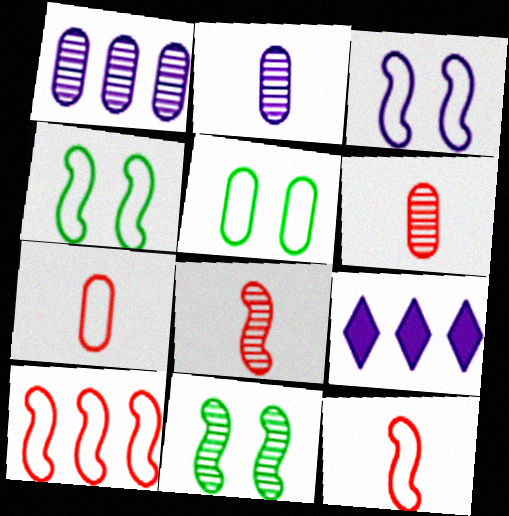[[2, 3, 9], 
[4, 6, 9], 
[5, 8, 9], 
[7, 9, 11]]